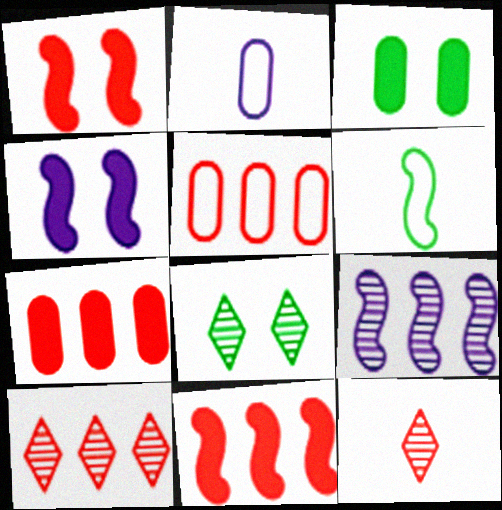[[1, 5, 12], 
[1, 6, 9], 
[2, 8, 11], 
[5, 10, 11]]